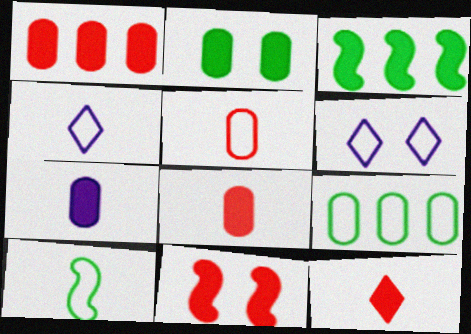[[1, 2, 7], 
[1, 11, 12], 
[4, 5, 10]]